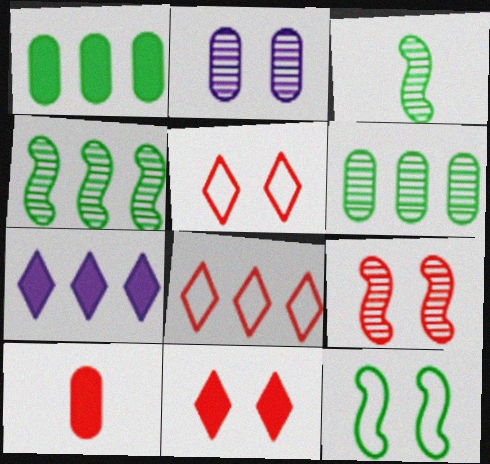[[2, 11, 12], 
[8, 9, 10]]